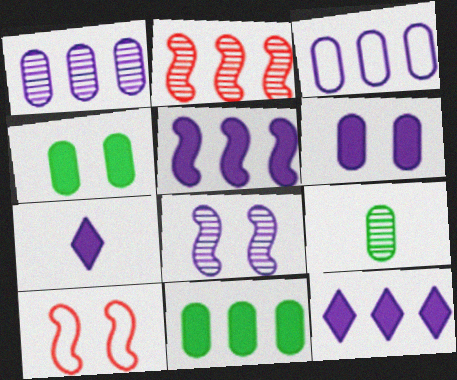[[3, 7, 8], 
[5, 6, 7], 
[9, 10, 12]]